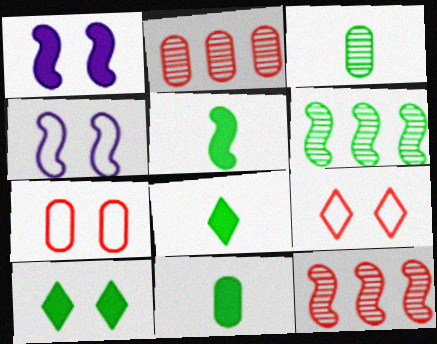[[2, 4, 8], 
[4, 5, 12], 
[5, 8, 11]]